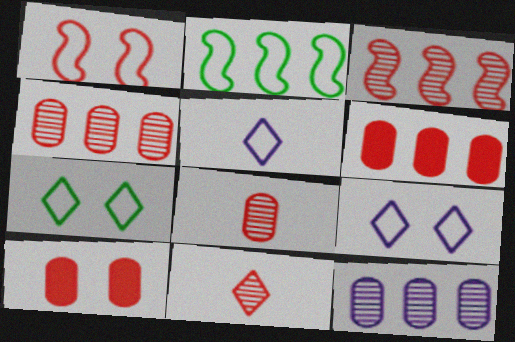[[1, 6, 11]]